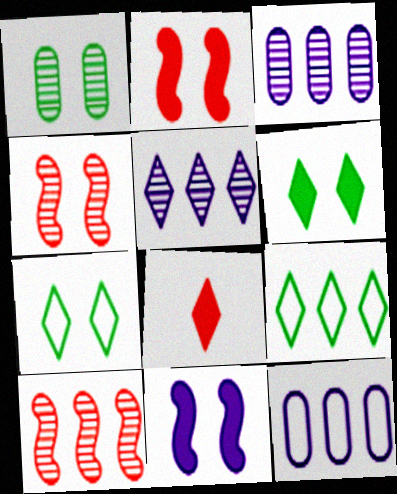[[5, 7, 8]]